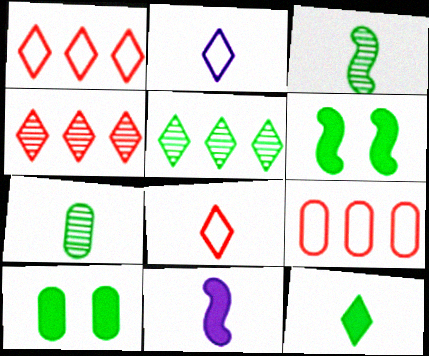[[7, 8, 11]]